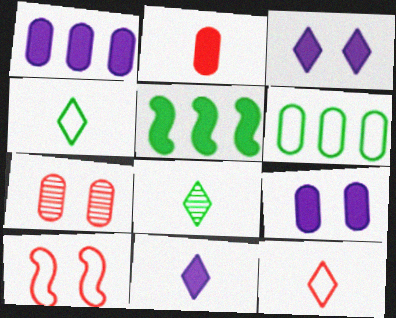[[1, 8, 10], 
[2, 3, 5], 
[8, 11, 12]]